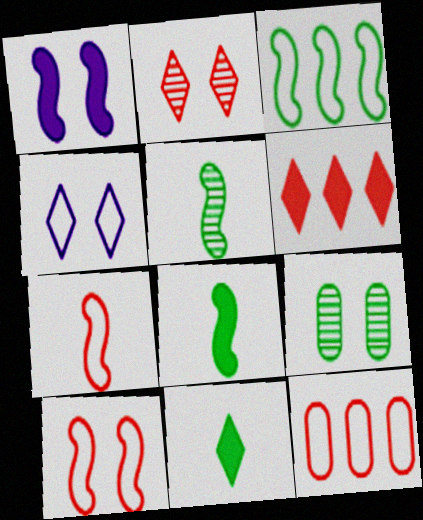[[3, 9, 11]]